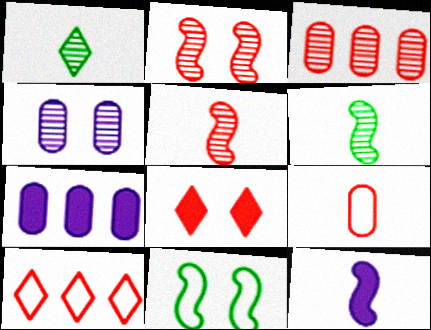[[1, 9, 12], 
[4, 8, 11]]